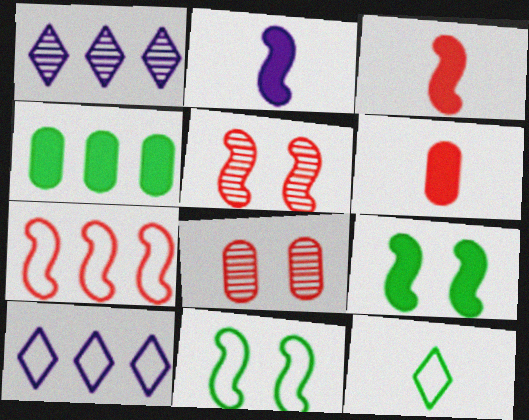[[1, 4, 7], 
[1, 6, 11], 
[3, 5, 7]]